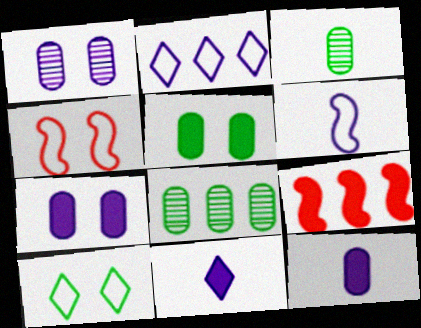[[2, 8, 9], 
[4, 8, 11], 
[5, 9, 11]]